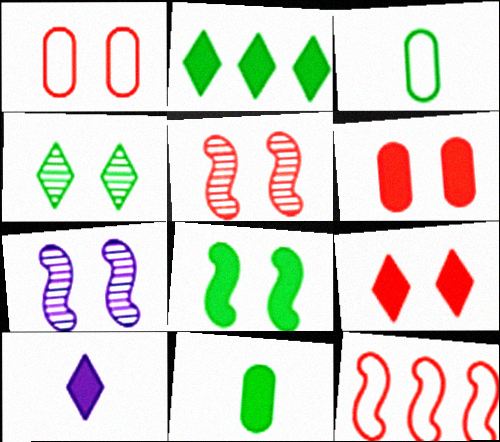[[1, 5, 9], 
[2, 8, 11], 
[2, 9, 10]]